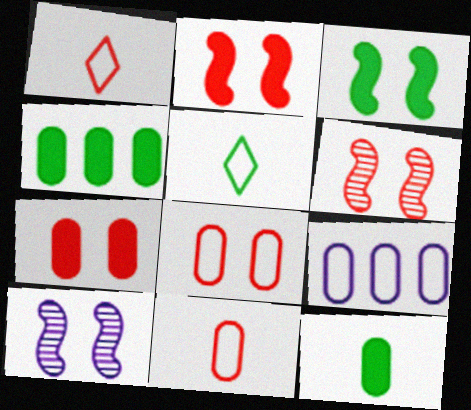[[1, 4, 10]]